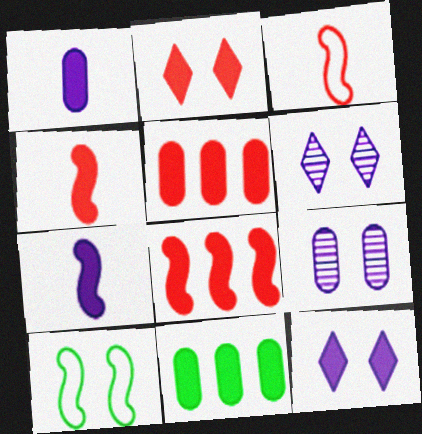[[2, 4, 5], 
[2, 7, 11], 
[2, 9, 10], 
[3, 6, 11], 
[4, 11, 12]]